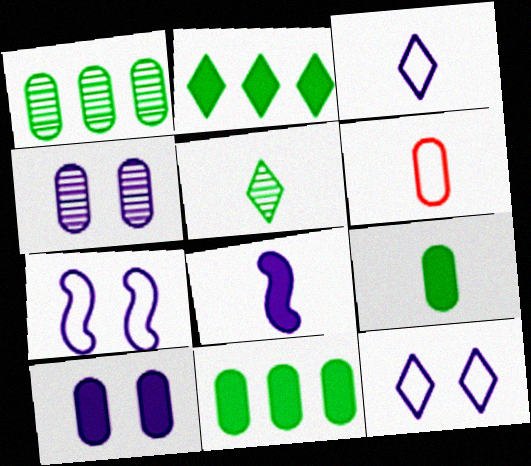[[1, 6, 10], 
[4, 6, 11], 
[5, 6, 8]]